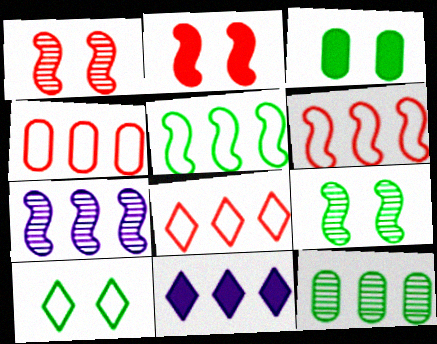[[3, 9, 10], 
[4, 6, 8], 
[6, 11, 12]]